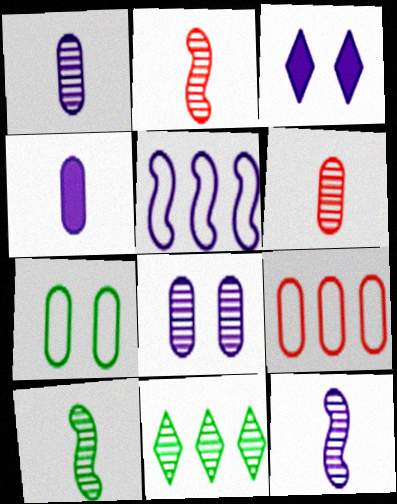[[1, 3, 5], 
[2, 8, 11], 
[2, 10, 12], 
[3, 9, 10]]